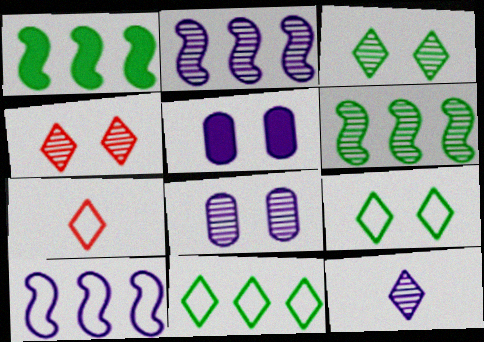[[1, 7, 8], 
[2, 8, 12], 
[5, 6, 7], 
[5, 10, 12]]